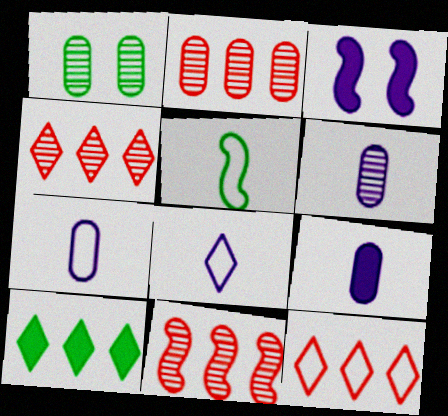[[1, 2, 6], 
[1, 5, 10], 
[2, 4, 11], 
[3, 5, 11], 
[6, 7, 9]]